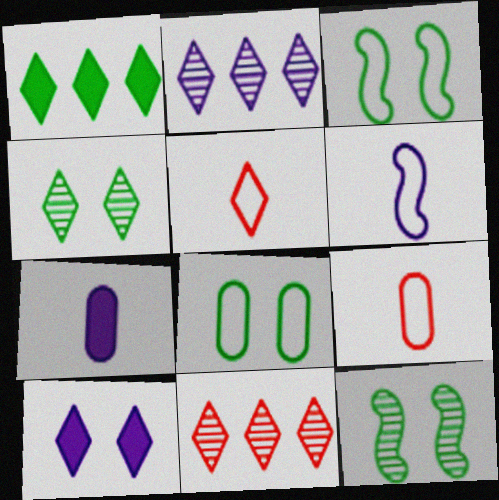[[3, 7, 11]]